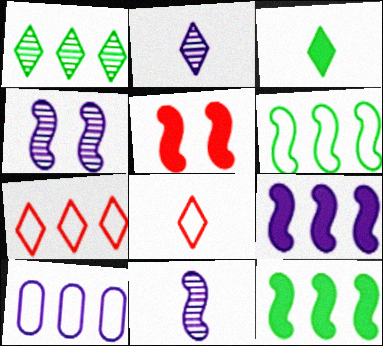[[2, 3, 8], 
[5, 6, 11], 
[6, 7, 10]]